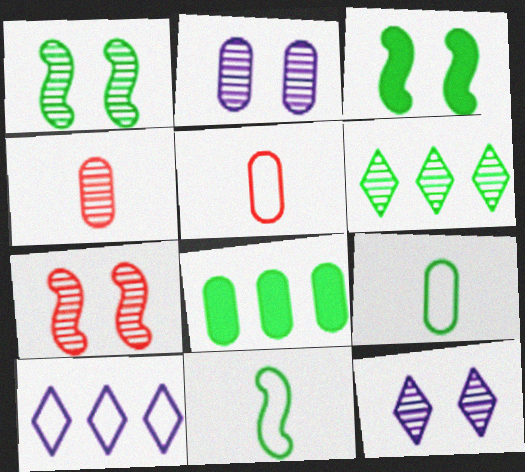[[2, 5, 8], 
[3, 4, 10], 
[3, 6, 9]]